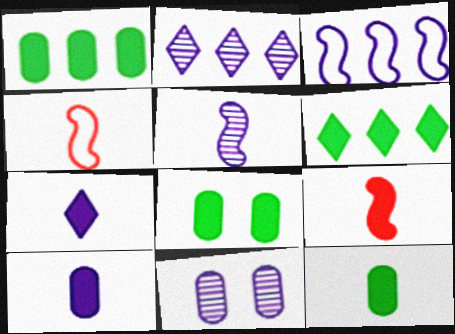[[1, 8, 12], 
[2, 4, 8], 
[2, 5, 11], 
[3, 7, 11], 
[4, 6, 11], 
[7, 9, 12]]